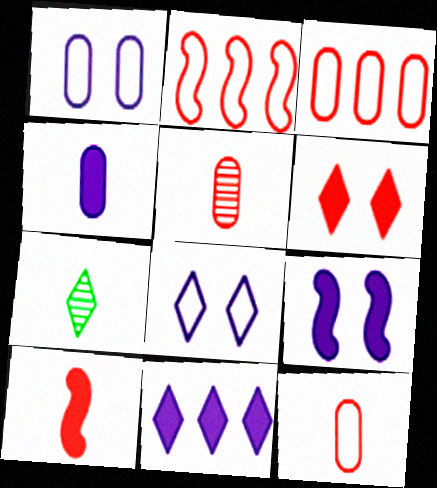[[2, 5, 6], 
[3, 7, 9], 
[4, 9, 11]]